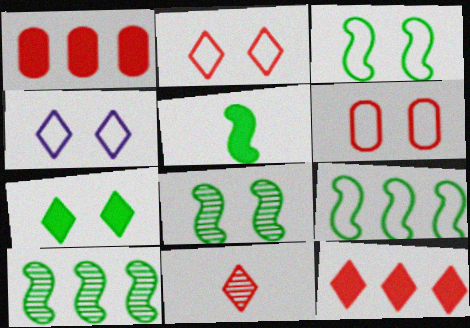[[2, 11, 12], 
[3, 4, 6], 
[3, 5, 10], 
[5, 8, 9]]